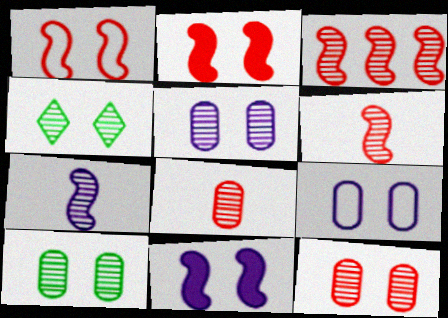[[2, 4, 9], 
[5, 10, 12]]